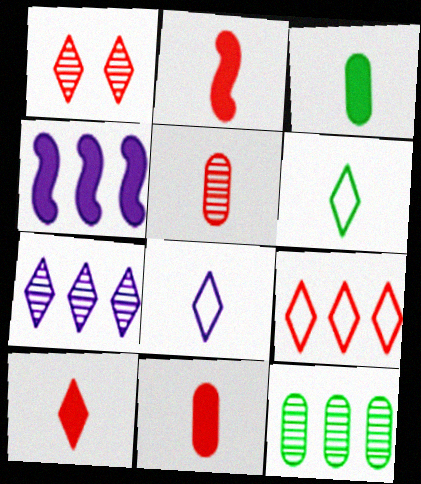[[1, 9, 10], 
[2, 10, 11], 
[4, 9, 12]]